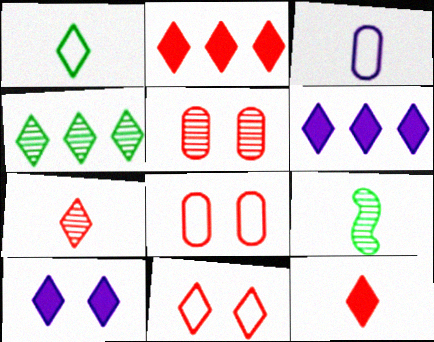[[2, 7, 11], 
[3, 9, 12], 
[6, 8, 9]]